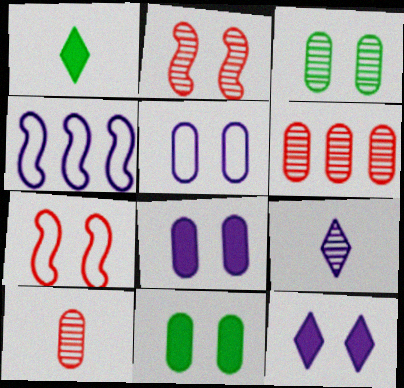[[3, 7, 12], 
[4, 8, 9]]